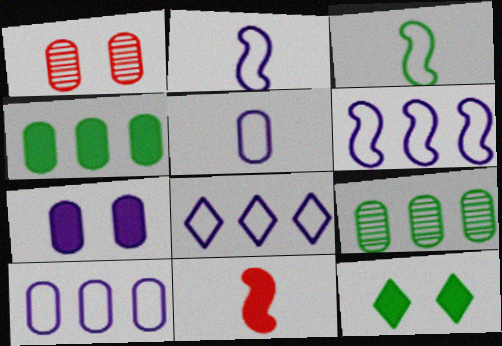[[1, 4, 5], 
[3, 9, 12], 
[6, 8, 10]]